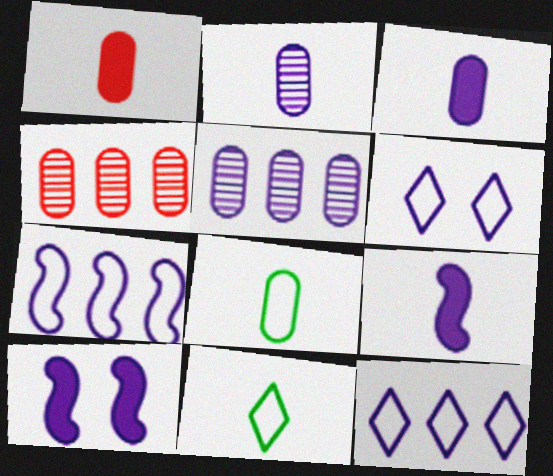[[1, 2, 8], 
[2, 10, 12], 
[4, 10, 11], 
[5, 6, 9]]